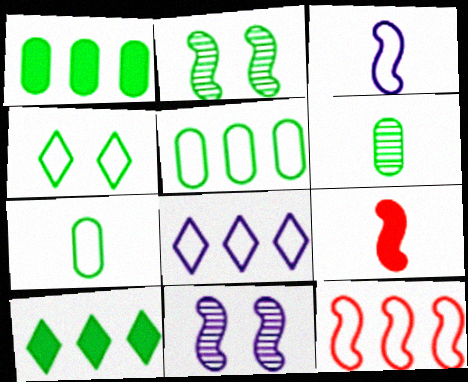[[2, 7, 10], 
[5, 8, 12]]